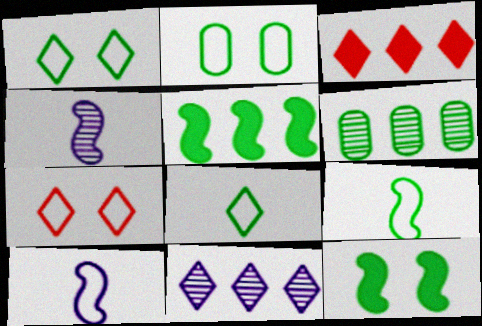[[2, 3, 4], 
[6, 8, 12]]